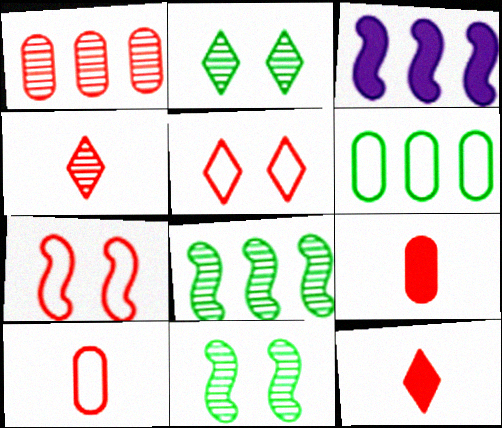[[1, 7, 12], 
[2, 3, 10]]